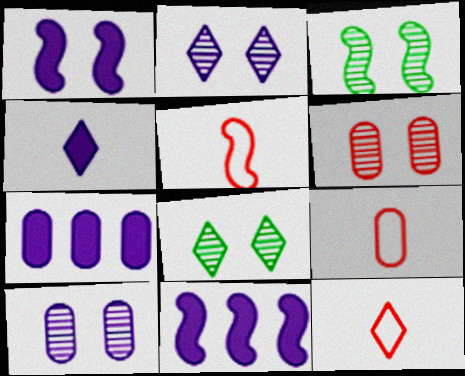[[1, 4, 7], 
[2, 3, 6], 
[3, 5, 11], 
[3, 7, 12], 
[5, 7, 8], 
[5, 9, 12], 
[8, 9, 11]]